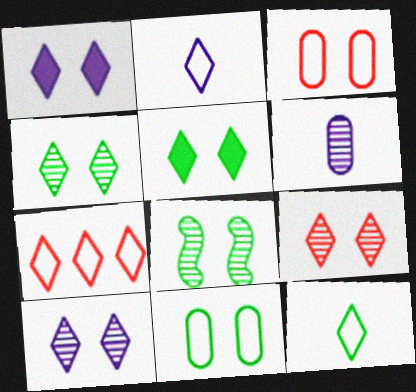[[1, 3, 8], 
[4, 9, 10], 
[5, 8, 11]]